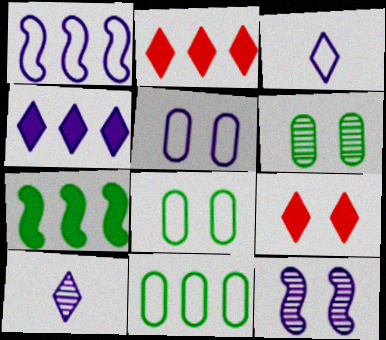[[1, 3, 5], 
[8, 9, 12]]